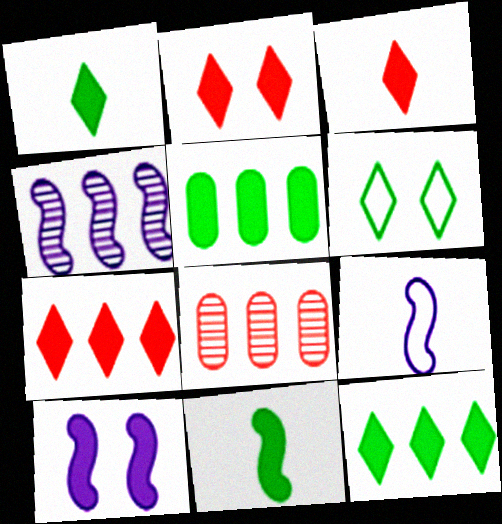[[2, 3, 7], 
[3, 5, 10], 
[4, 9, 10]]